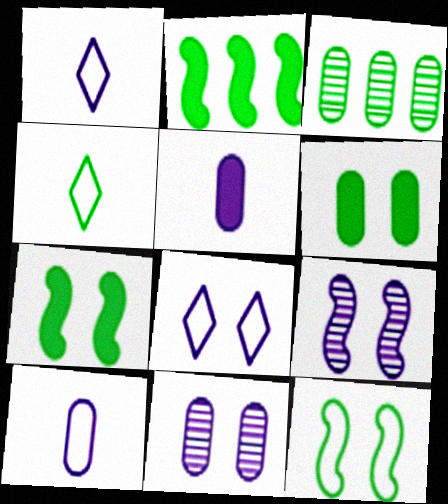[[3, 4, 7]]